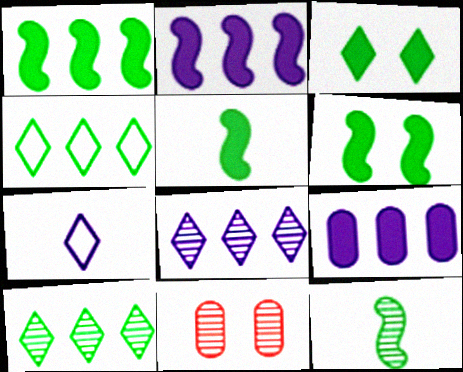[[1, 5, 6], 
[1, 7, 11], 
[8, 11, 12]]